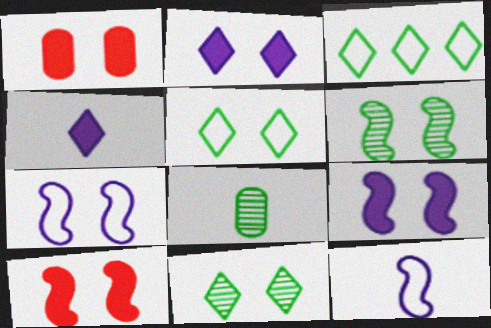[[1, 7, 11], 
[6, 7, 10]]